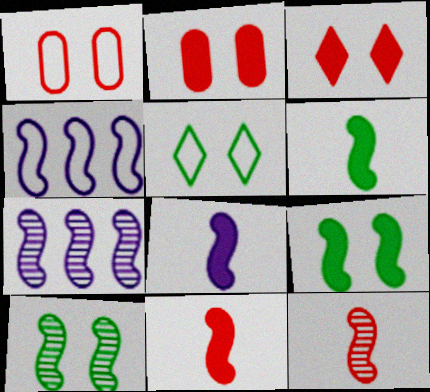[[4, 9, 12], 
[4, 10, 11], 
[6, 8, 11], 
[7, 10, 12]]